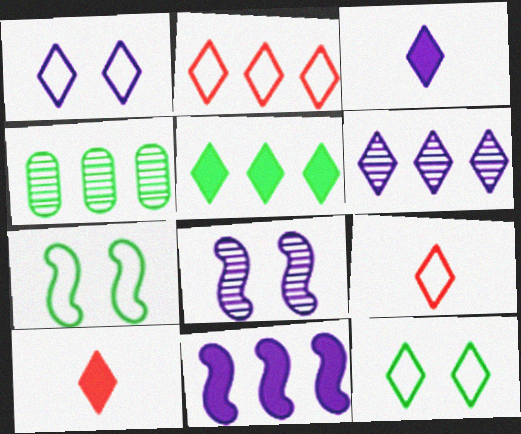[[1, 3, 6], 
[2, 4, 11], 
[2, 5, 6], 
[6, 10, 12]]